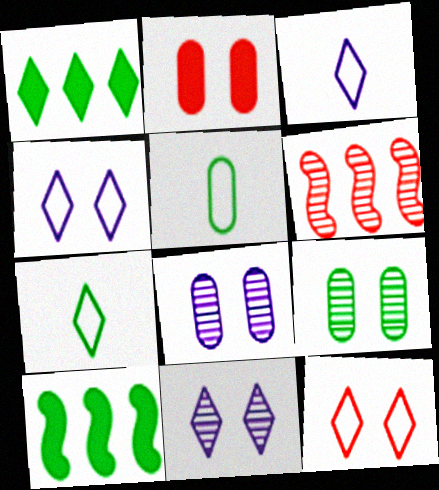[[7, 9, 10]]